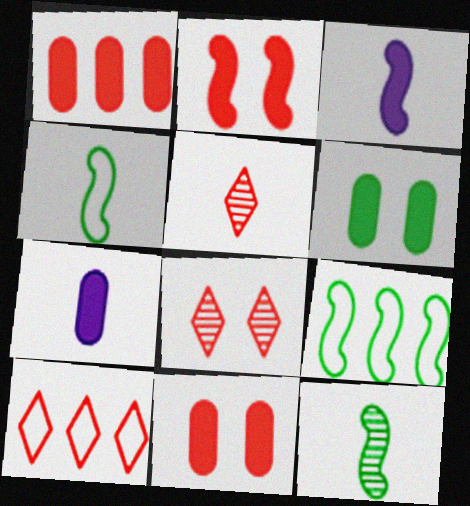[[1, 6, 7], 
[4, 5, 7], 
[7, 8, 9]]